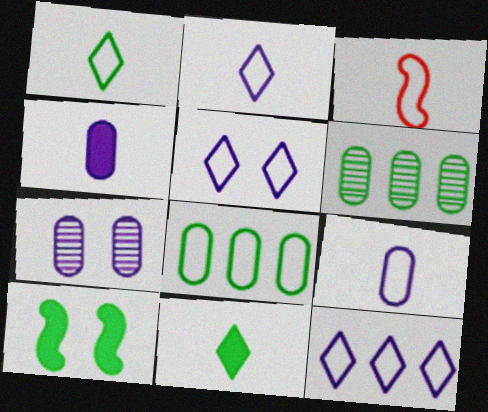[[1, 3, 9], 
[1, 6, 10], 
[2, 5, 12], 
[3, 5, 8]]